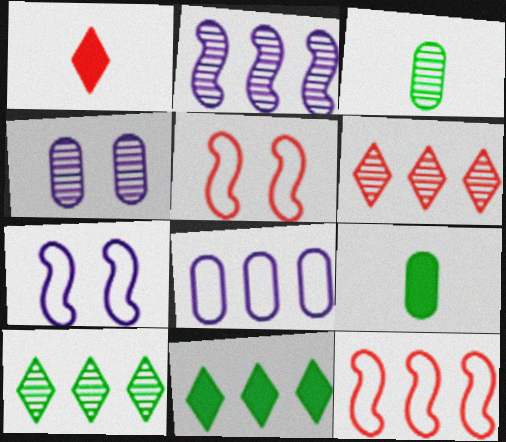[[6, 7, 9]]